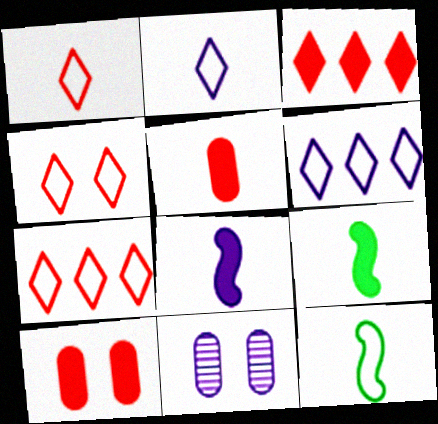[[1, 4, 7], 
[3, 11, 12], 
[6, 8, 11], 
[7, 9, 11]]